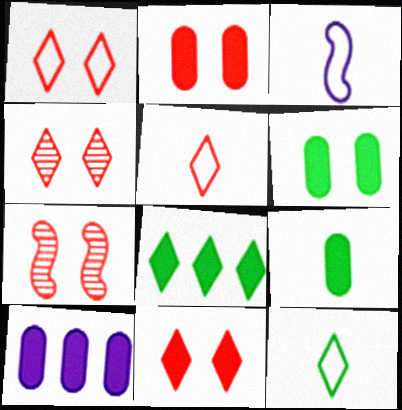[[1, 2, 7], 
[1, 4, 11], 
[2, 9, 10], 
[7, 10, 12]]